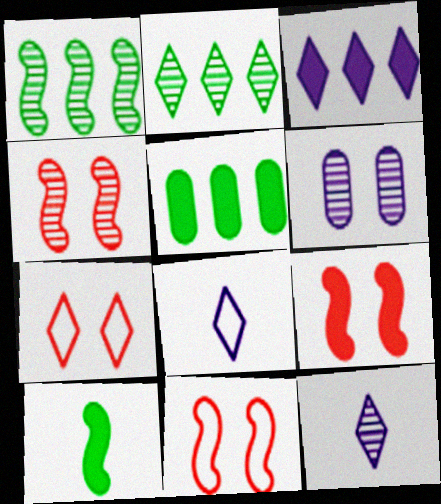[[4, 5, 8], 
[4, 9, 11], 
[5, 11, 12]]